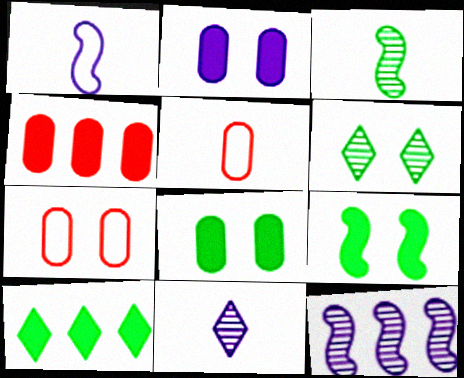[[1, 4, 6]]